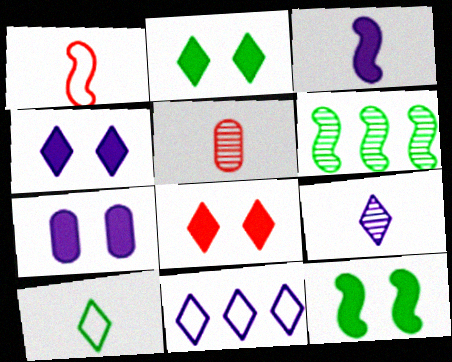[[2, 4, 8], 
[3, 5, 10], 
[4, 9, 11], 
[5, 11, 12], 
[7, 8, 12]]